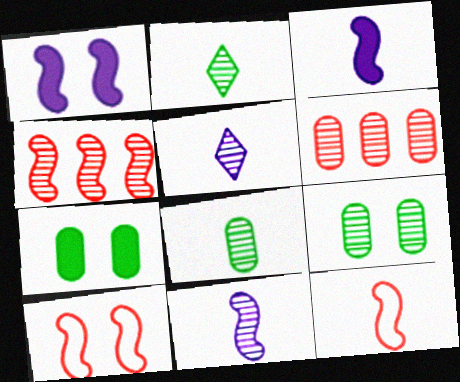[[4, 5, 9]]